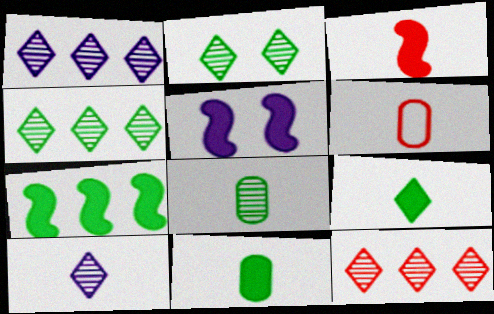[[1, 4, 12], 
[2, 10, 12], 
[3, 5, 7], 
[4, 5, 6]]